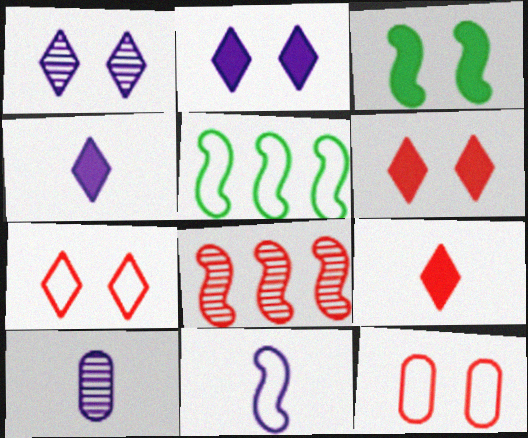[[1, 3, 12], 
[3, 8, 11], 
[4, 10, 11], 
[5, 6, 10], 
[8, 9, 12]]